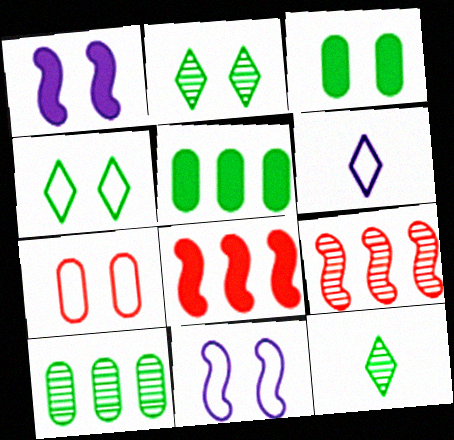[[1, 2, 7], 
[3, 6, 9], 
[4, 7, 11]]